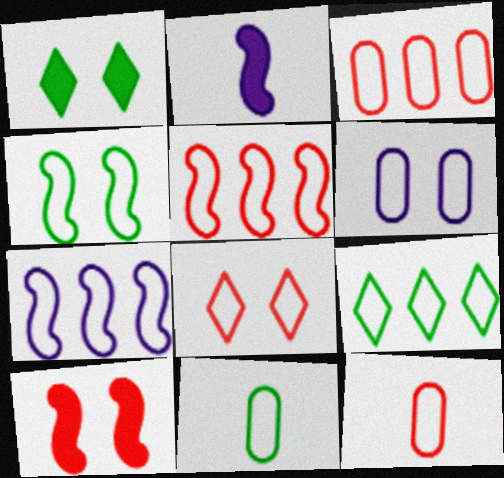[[3, 6, 11], 
[3, 7, 9], 
[4, 6, 8], 
[4, 9, 11], 
[5, 8, 12], 
[7, 8, 11]]